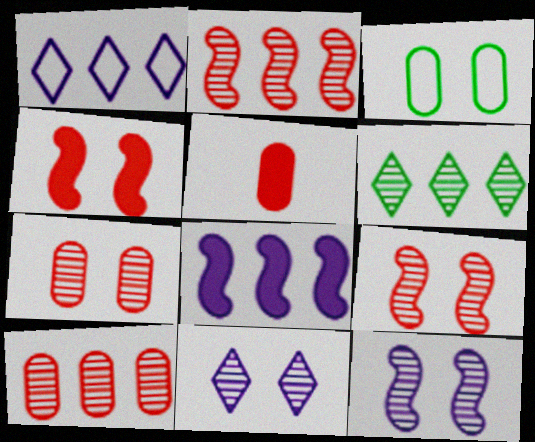[[3, 4, 11]]